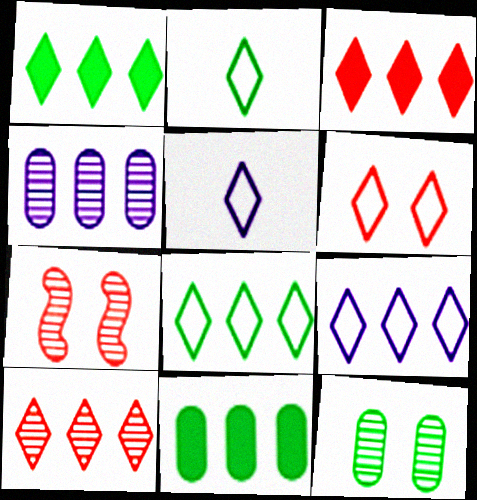[[1, 9, 10], 
[2, 6, 9], 
[5, 6, 8], 
[5, 7, 11]]